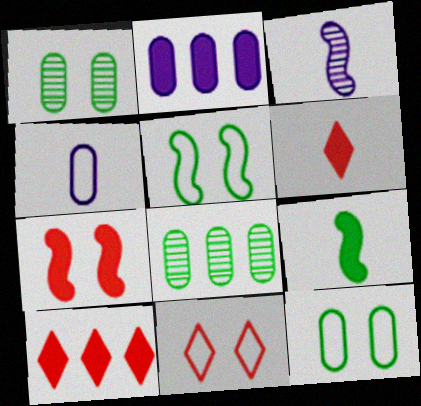[[3, 10, 12]]